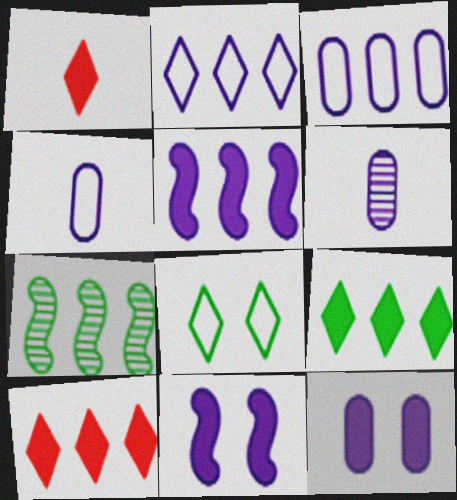[[2, 6, 11], 
[3, 6, 12], 
[3, 7, 10]]